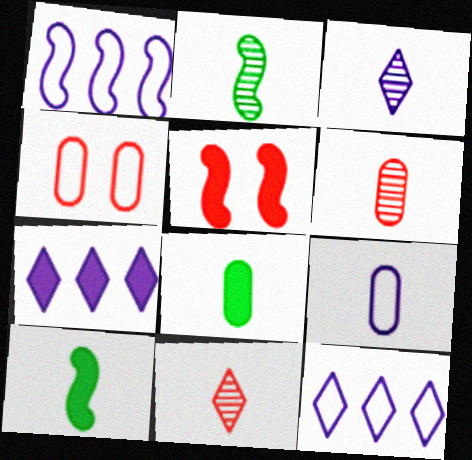[[1, 2, 5], 
[2, 3, 6], 
[2, 4, 7], 
[5, 7, 8], 
[6, 8, 9], 
[9, 10, 11]]